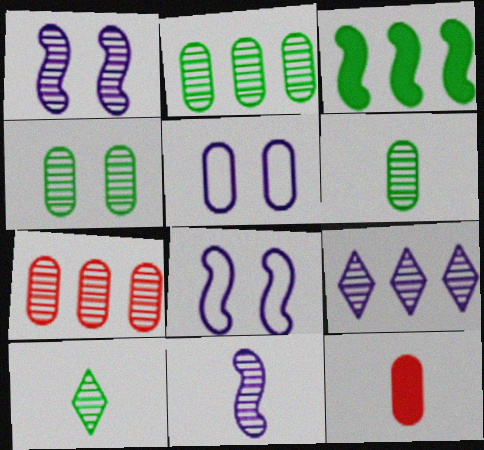[[1, 7, 10], 
[2, 4, 6], 
[2, 5, 12]]